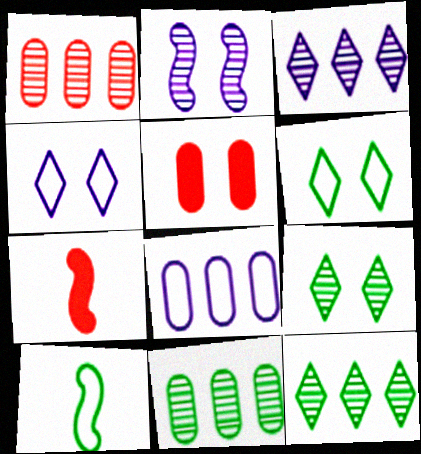[[2, 5, 6], 
[3, 5, 10], 
[4, 7, 11], 
[7, 8, 9]]